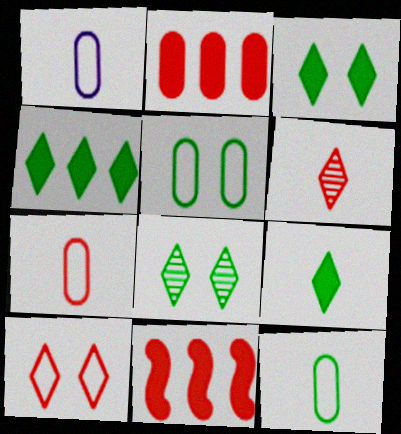[[1, 7, 12], 
[1, 8, 11], 
[3, 4, 9]]